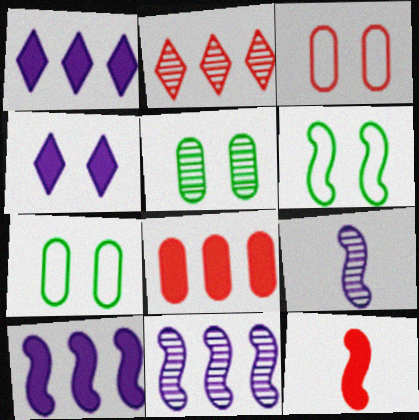[[2, 3, 12], 
[2, 5, 9], 
[6, 11, 12]]